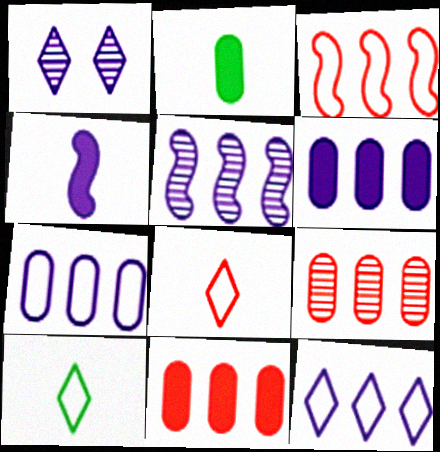[[1, 2, 3], 
[1, 4, 7], 
[5, 6, 12]]